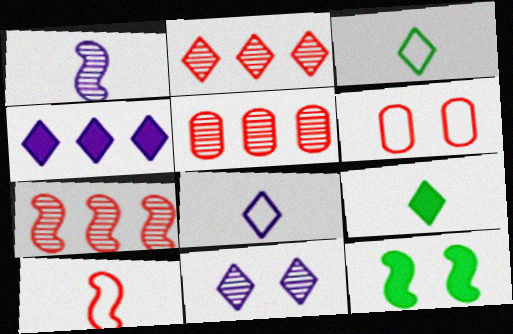[[2, 5, 7], 
[4, 8, 11], 
[5, 8, 12], 
[6, 11, 12]]